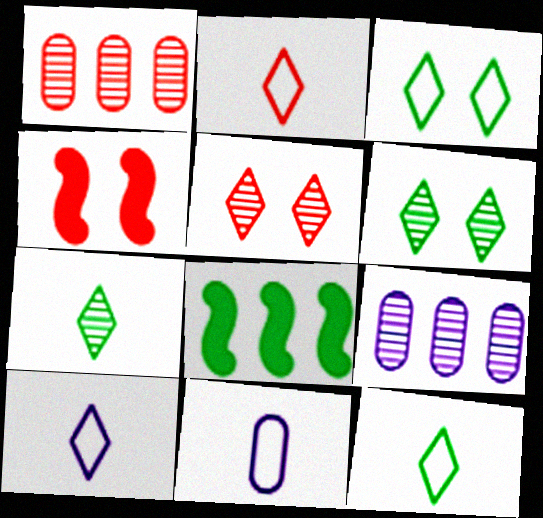[[1, 2, 4], 
[2, 10, 12], 
[4, 9, 12], 
[5, 8, 11]]